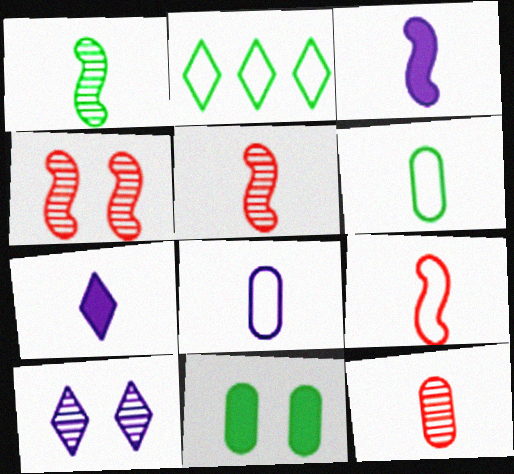[[1, 2, 11], 
[1, 3, 9], 
[5, 6, 7]]